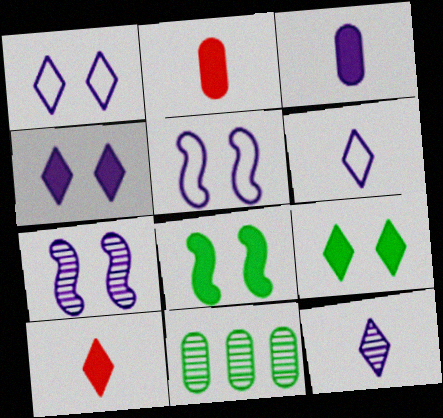[[5, 10, 11]]